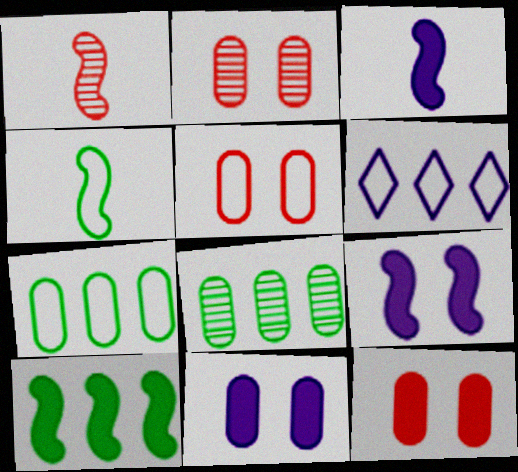[[1, 3, 4], 
[2, 5, 12], 
[4, 5, 6]]